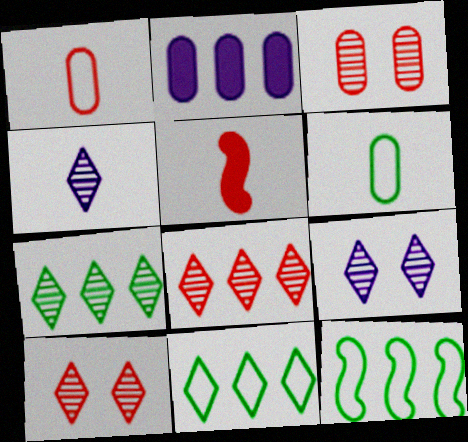[[2, 3, 6], 
[2, 8, 12], 
[4, 5, 6], 
[4, 7, 10]]